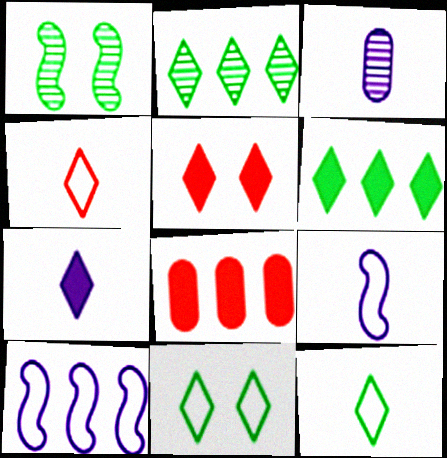[[2, 8, 10], 
[3, 7, 9], 
[5, 6, 7]]